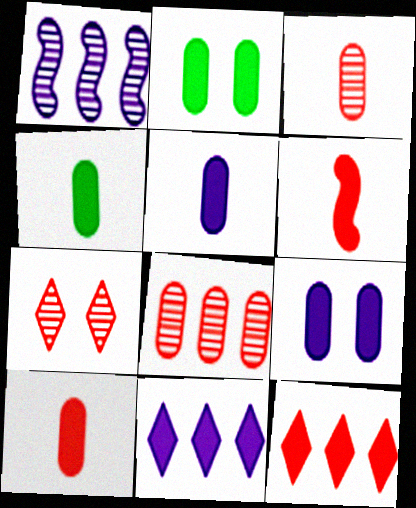[[2, 6, 11], 
[4, 5, 10]]